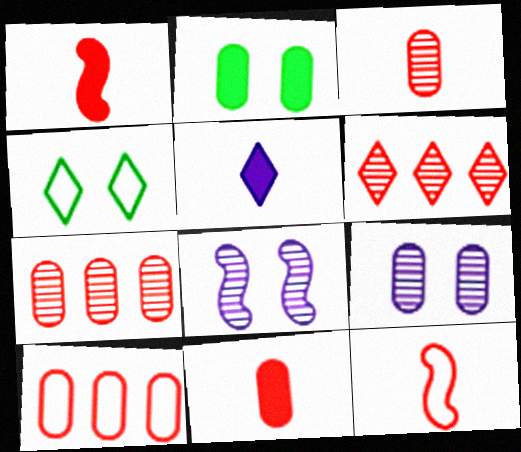[[4, 5, 6]]